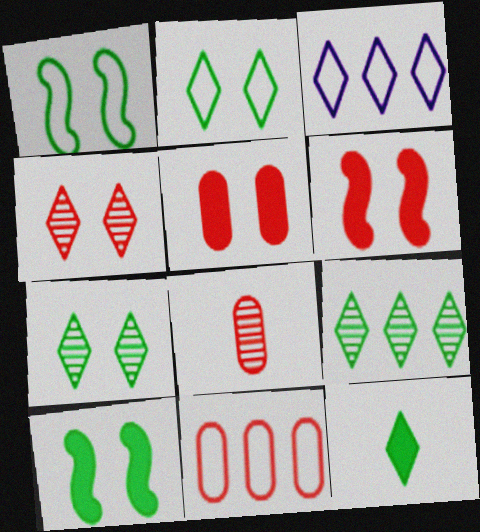[[2, 9, 12], 
[3, 4, 12], 
[3, 8, 10], 
[5, 8, 11]]